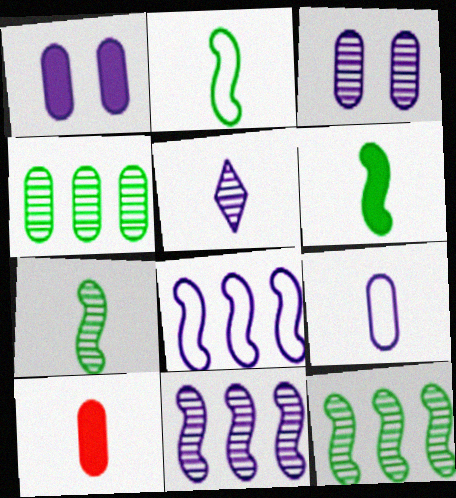[[1, 5, 8], 
[2, 5, 10], 
[2, 6, 7], 
[3, 5, 11]]